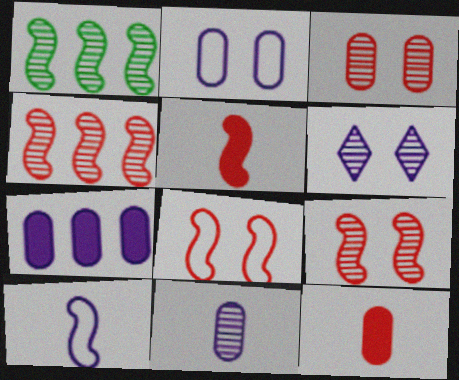[[2, 7, 11], 
[4, 5, 8], 
[6, 7, 10]]